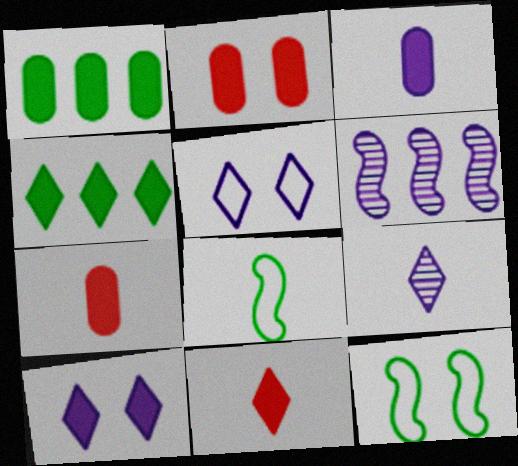[[1, 2, 3], 
[3, 5, 6], 
[4, 10, 11], 
[7, 8, 9]]